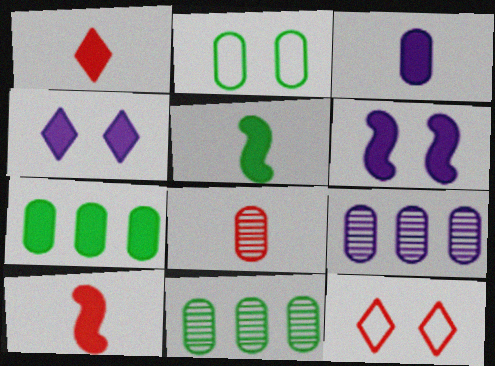[[1, 3, 5], 
[1, 6, 7], 
[4, 7, 10], 
[5, 9, 12]]